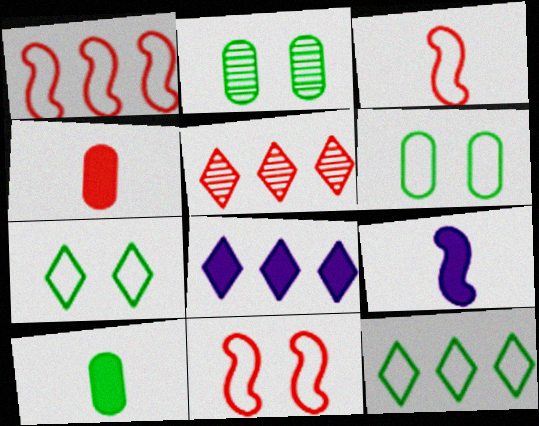[[1, 3, 11], 
[2, 3, 8], 
[4, 5, 11], 
[5, 6, 9], 
[5, 8, 12]]